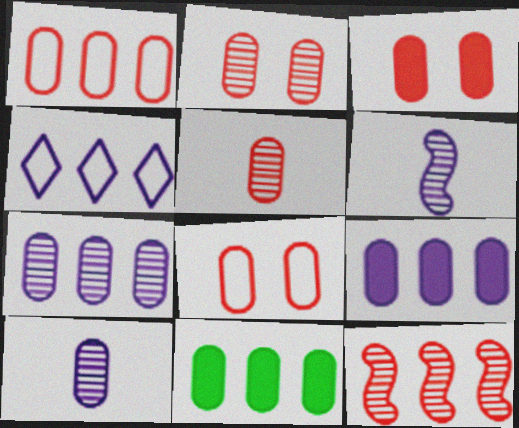[[1, 3, 5], 
[1, 7, 11], 
[2, 3, 8], 
[4, 11, 12], 
[8, 10, 11]]